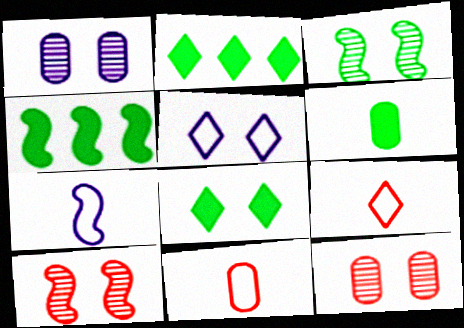[[1, 4, 9], 
[2, 7, 12], 
[4, 6, 8], 
[4, 7, 10]]